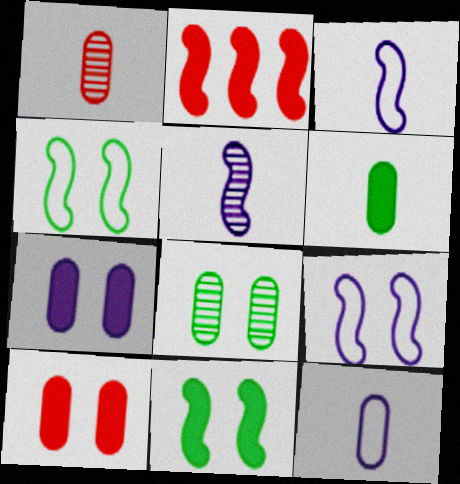[[1, 6, 12], 
[2, 4, 5]]